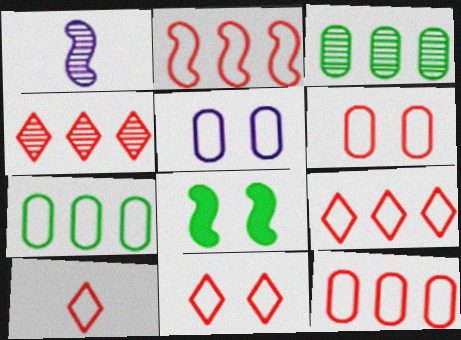[[1, 2, 8], 
[2, 6, 10], 
[2, 9, 12], 
[9, 10, 11]]